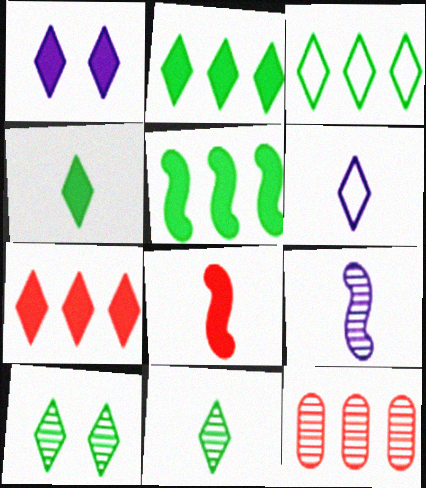[[1, 4, 7], 
[3, 4, 10], 
[6, 7, 10], 
[9, 10, 12]]